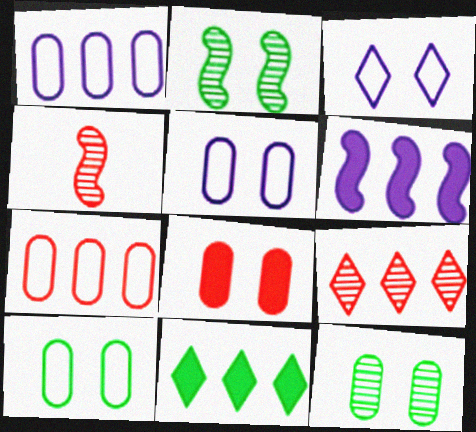[[2, 3, 8], 
[4, 5, 11], 
[5, 8, 12]]